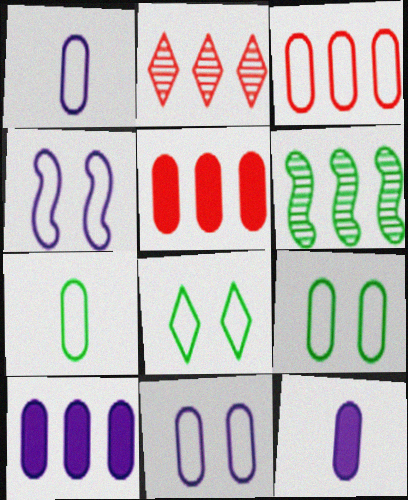[[1, 3, 9], 
[3, 7, 11]]